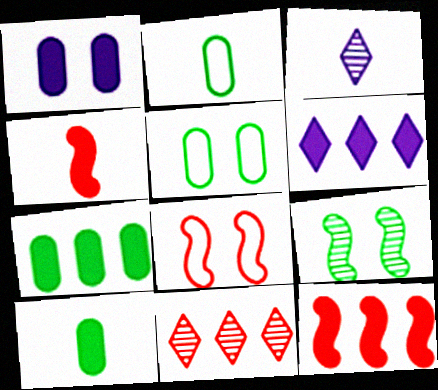[[2, 3, 4], 
[3, 5, 12], 
[3, 7, 8], 
[6, 7, 12]]